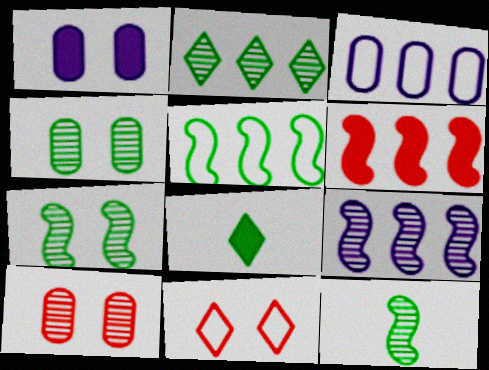[[1, 6, 8], 
[1, 7, 11], 
[2, 3, 6], 
[2, 4, 12], 
[4, 5, 8], 
[5, 6, 9]]